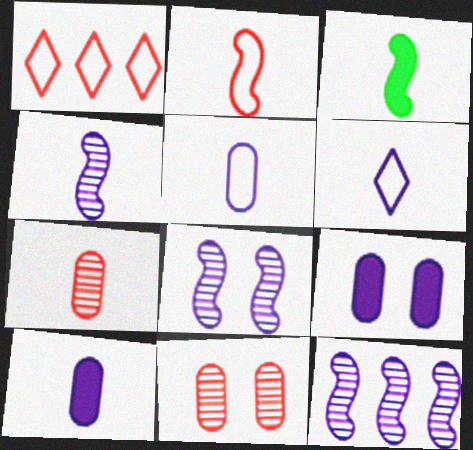[[2, 3, 4], 
[3, 6, 7], 
[4, 6, 10], 
[4, 8, 12], 
[6, 9, 12]]